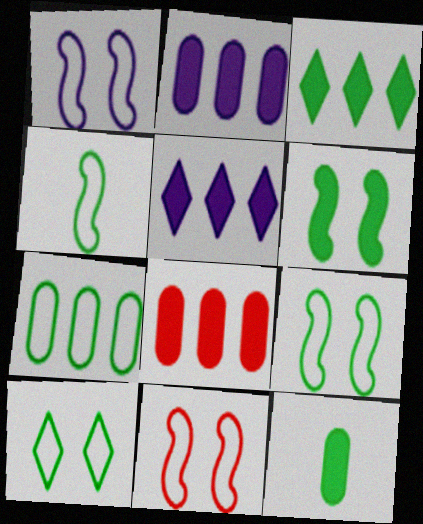[[1, 9, 11], 
[3, 6, 12], 
[4, 7, 10]]